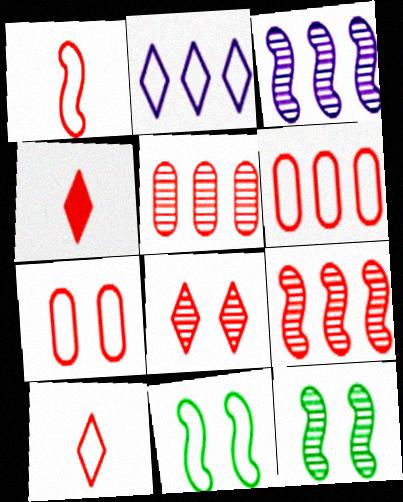[[4, 7, 9]]